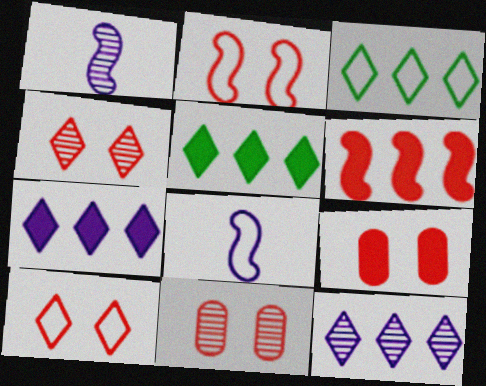[[1, 3, 9], 
[2, 4, 9], 
[5, 8, 11]]